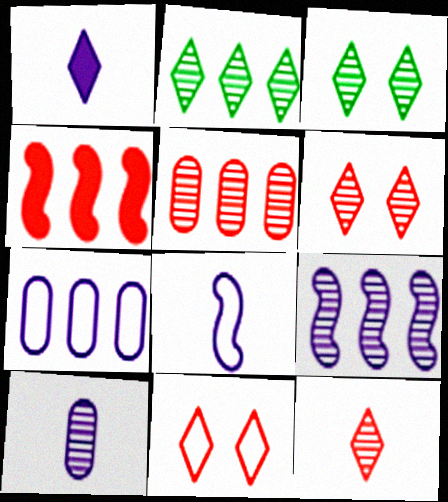[[1, 2, 11], 
[1, 8, 10], 
[2, 4, 7], 
[2, 5, 9]]